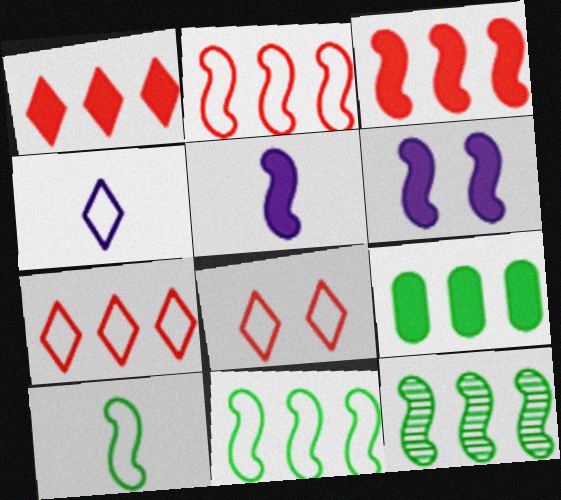[]